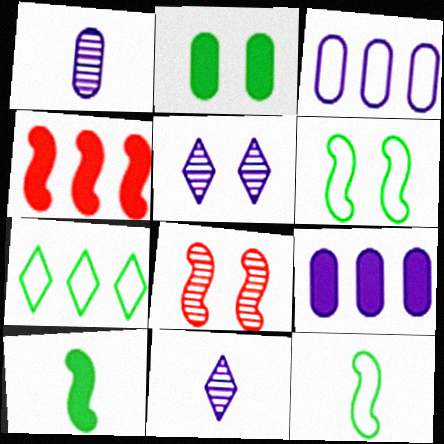[]